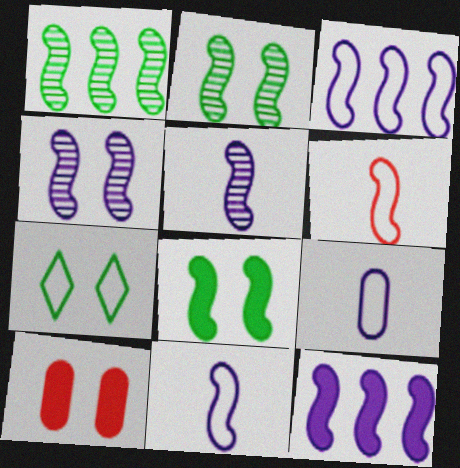[[2, 6, 12], 
[4, 7, 10], 
[4, 11, 12]]